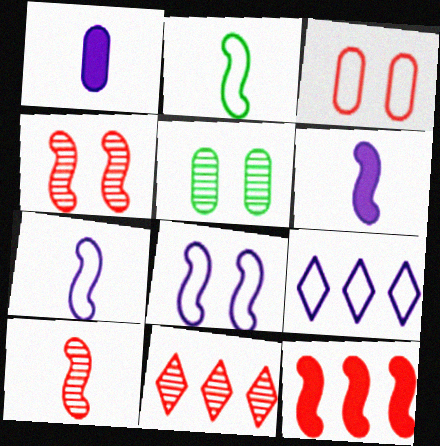[[2, 3, 9], 
[2, 6, 10]]